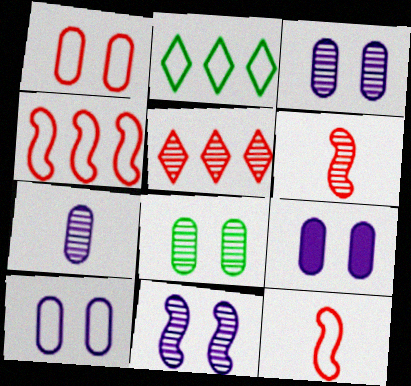[[1, 8, 9], 
[2, 6, 9], 
[2, 10, 12], 
[3, 9, 10]]